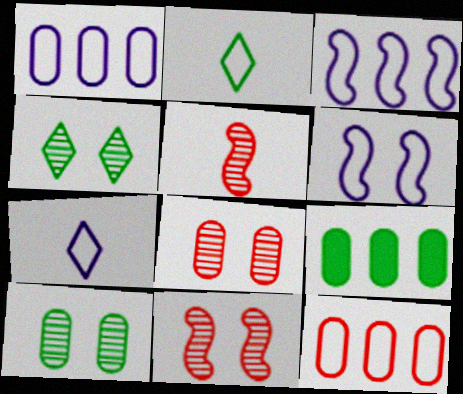[[1, 6, 7], 
[2, 6, 12], 
[7, 9, 11]]